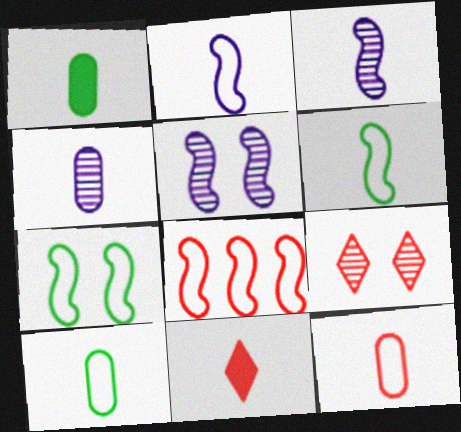[[1, 4, 12], 
[2, 7, 8], 
[3, 10, 11], 
[4, 6, 11]]